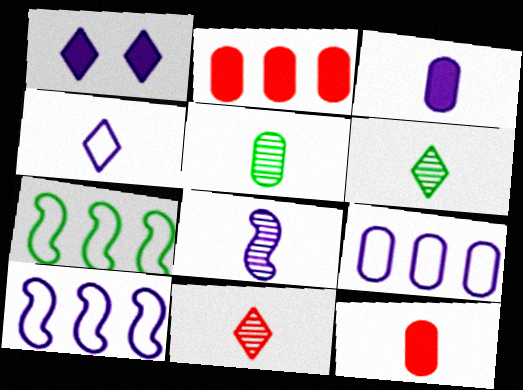[[1, 8, 9], 
[3, 4, 8], 
[5, 8, 11]]